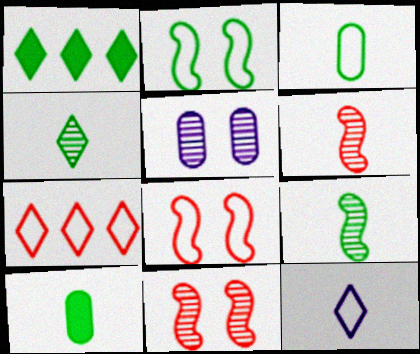[[6, 10, 12]]